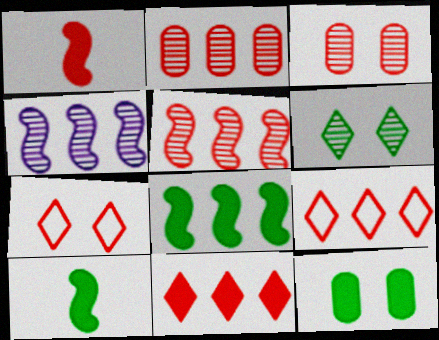[[1, 2, 7], 
[1, 3, 9]]